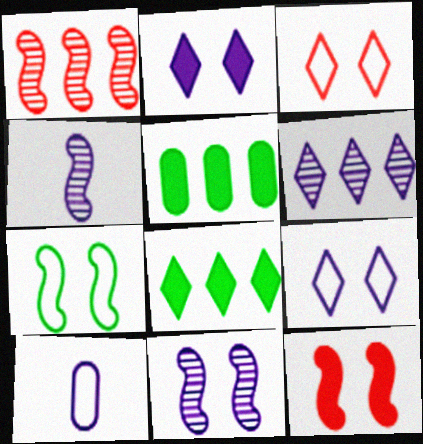[[3, 4, 5], 
[7, 11, 12]]